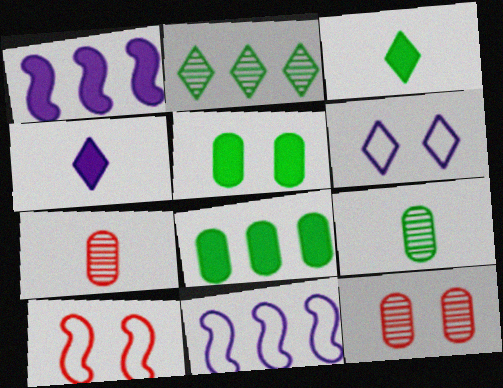[[3, 11, 12]]